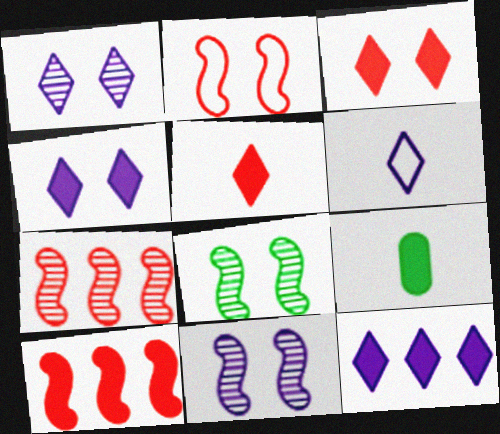[[1, 6, 12], 
[4, 9, 10]]